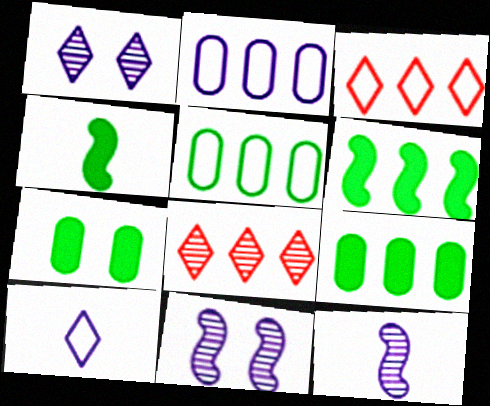[[2, 6, 8], 
[3, 7, 12]]